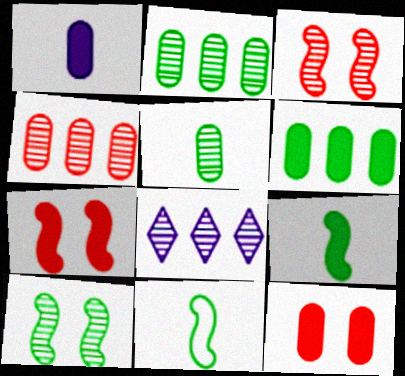[[1, 6, 12], 
[3, 5, 8], 
[8, 11, 12]]